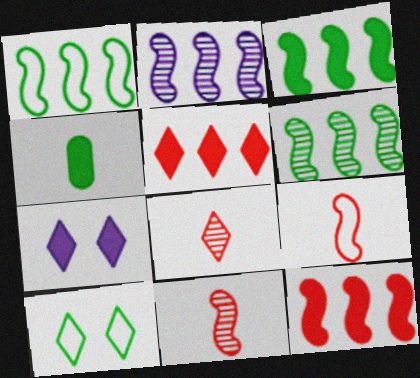[[1, 2, 12], 
[1, 3, 6], 
[4, 6, 10], 
[4, 7, 12]]